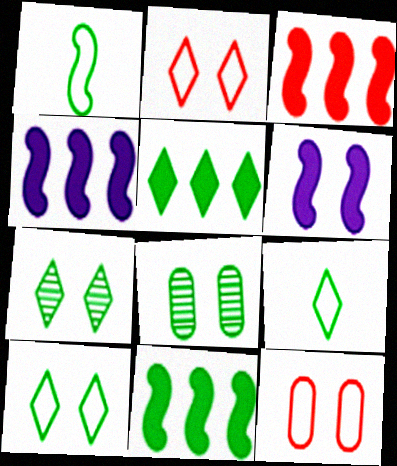[[1, 5, 8], 
[2, 6, 8], 
[3, 4, 11], 
[5, 7, 9], 
[6, 7, 12], 
[8, 9, 11]]